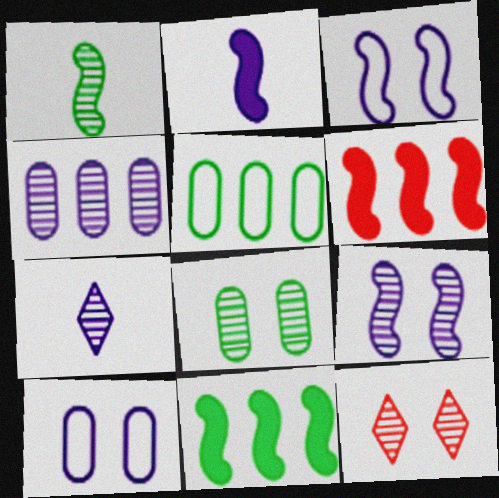[[1, 3, 6], 
[1, 4, 12], 
[2, 5, 12], 
[4, 7, 9], 
[8, 9, 12]]